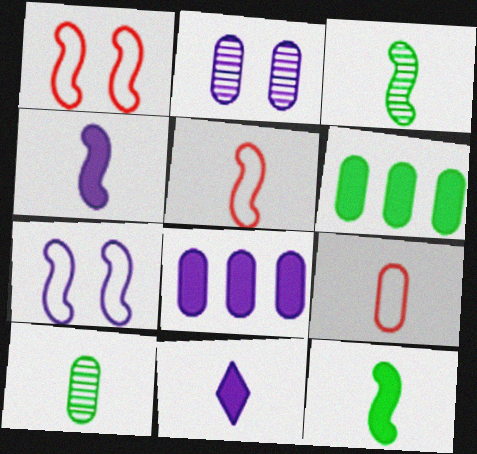[[2, 6, 9], 
[3, 4, 5], 
[3, 9, 11], 
[5, 10, 11]]